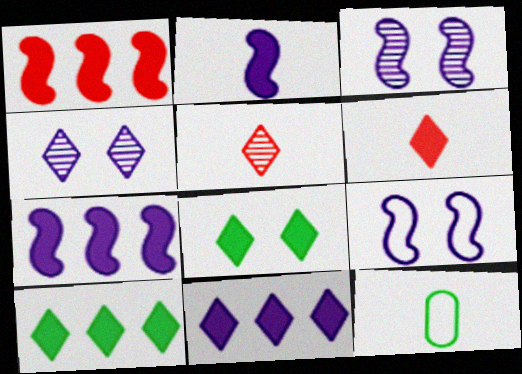[[1, 4, 12], 
[2, 5, 12], 
[6, 8, 11]]